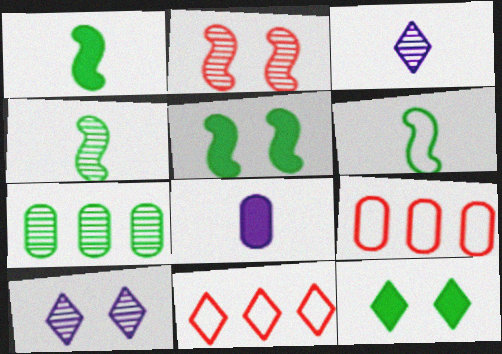[[1, 4, 6], 
[1, 9, 10], 
[2, 3, 7], 
[3, 5, 9], 
[3, 11, 12], 
[6, 7, 12]]